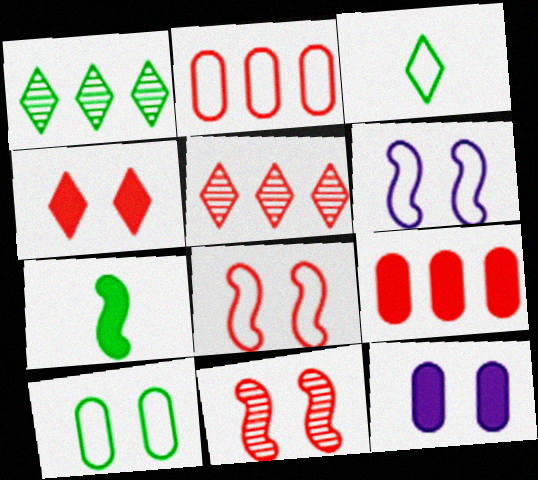[[1, 7, 10], 
[2, 3, 6]]